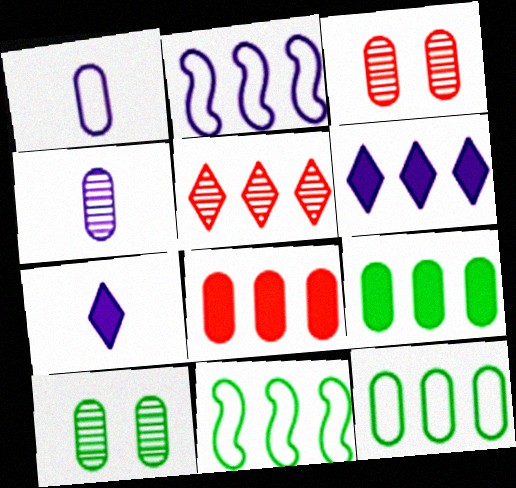[[1, 3, 9], 
[1, 8, 10], 
[2, 5, 9], 
[3, 7, 11]]